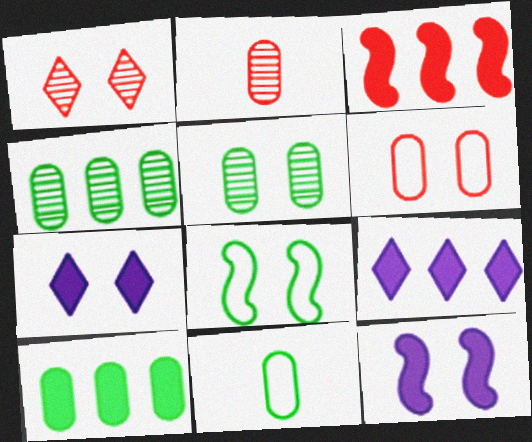[[2, 8, 9], 
[3, 9, 10], 
[5, 10, 11]]